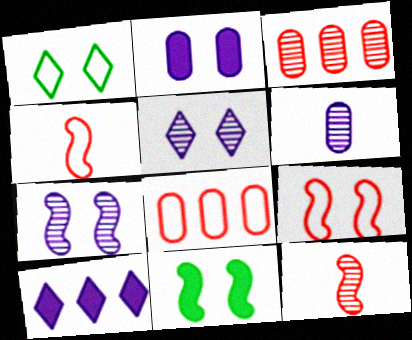[[7, 9, 11]]